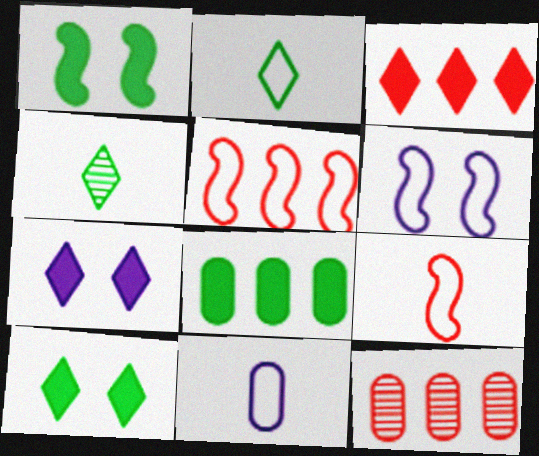[[2, 9, 11], 
[3, 5, 12]]